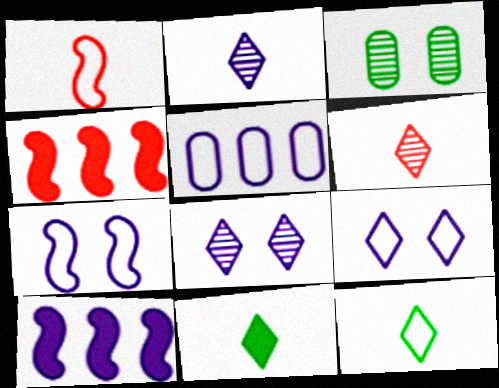[]